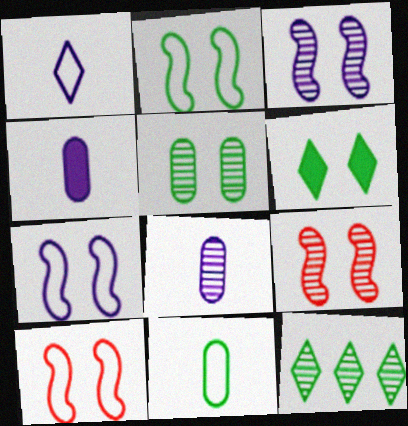[[2, 5, 6], 
[2, 7, 10], 
[4, 10, 12], 
[8, 9, 12]]